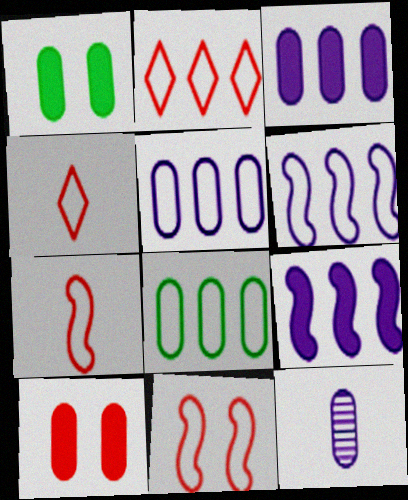[[2, 6, 8], 
[8, 10, 12]]